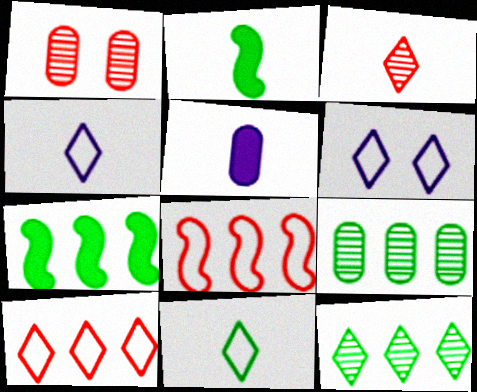[[1, 4, 7], 
[6, 10, 11]]